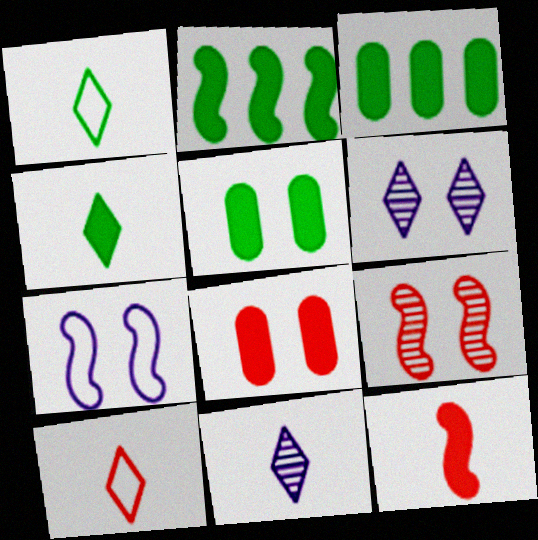[[2, 4, 5], 
[4, 10, 11]]